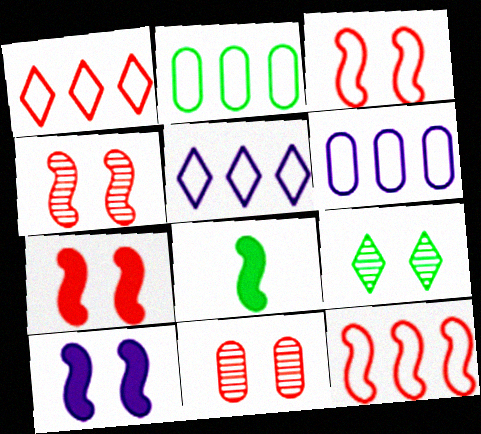[[2, 5, 12], 
[2, 8, 9], 
[3, 4, 7], 
[5, 8, 11]]